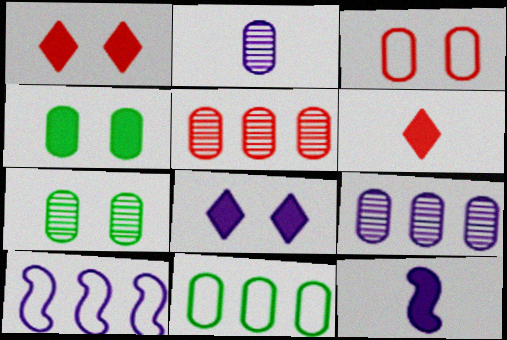[[2, 5, 7], 
[2, 8, 10], 
[6, 7, 10]]